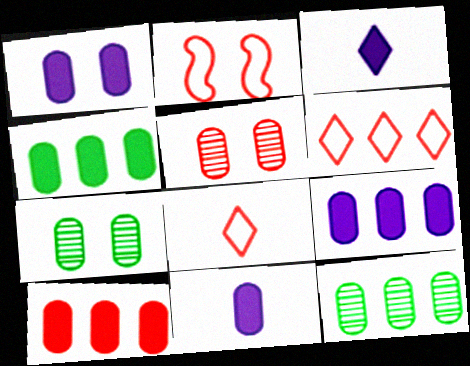[[1, 9, 11], 
[2, 3, 12], 
[4, 9, 10]]